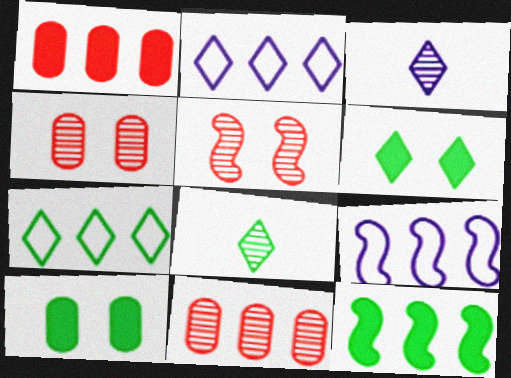[[2, 11, 12], 
[6, 7, 8]]